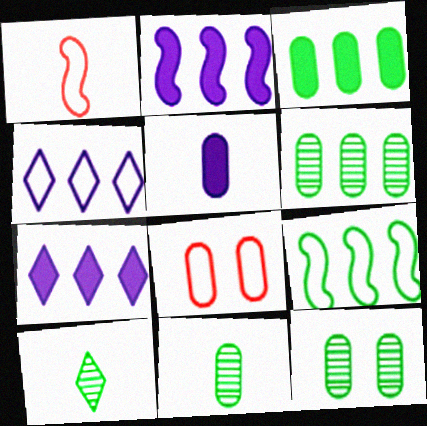[[1, 5, 10], 
[1, 7, 12], 
[2, 8, 10], 
[5, 6, 8], 
[6, 11, 12]]